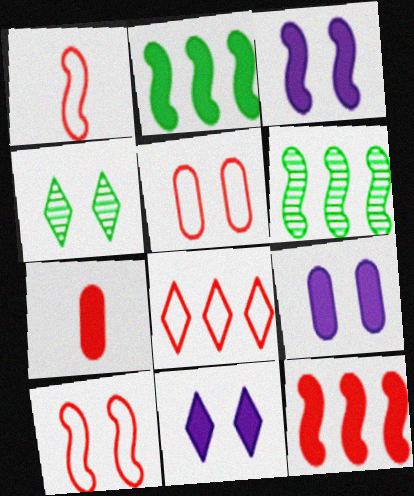[[1, 3, 6], 
[1, 5, 8], 
[2, 7, 11], 
[3, 4, 5], 
[3, 9, 11], 
[4, 9, 10]]